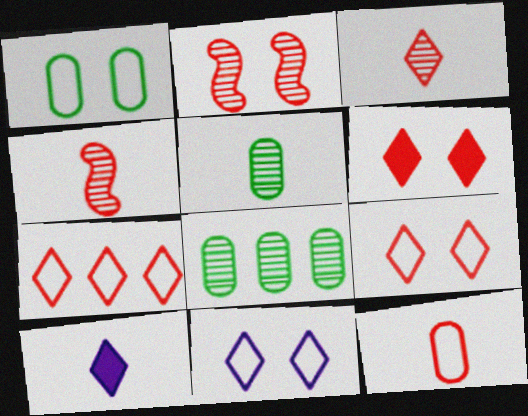[[3, 6, 7]]